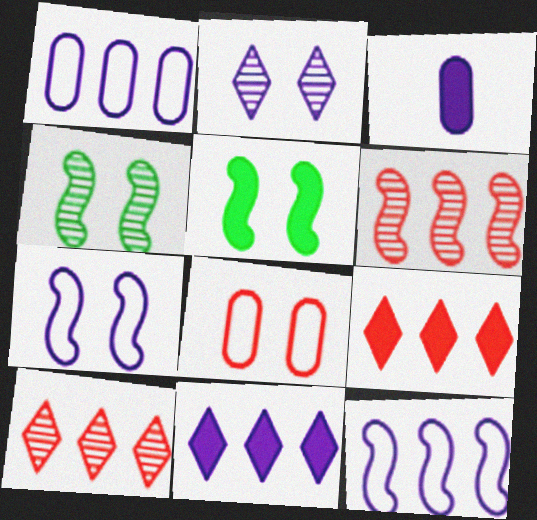[[2, 3, 12], 
[2, 5, 8], 
[3, 5, 9]]